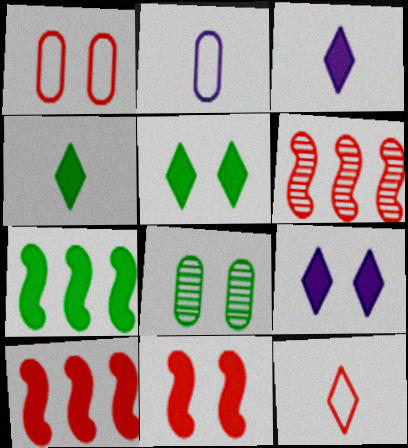[[2, 5, 6]]